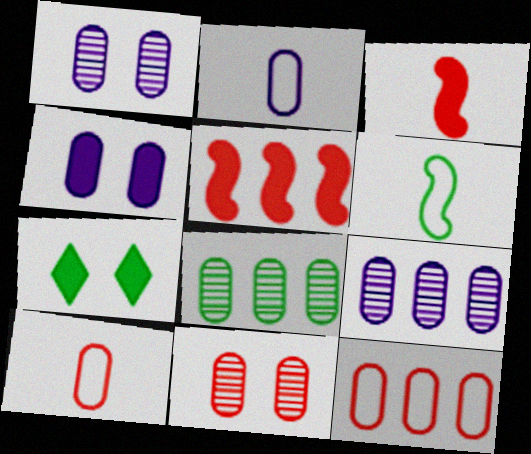[[2, 4, 9], 
[4, 8, 10], 
[6, 7, 8]]